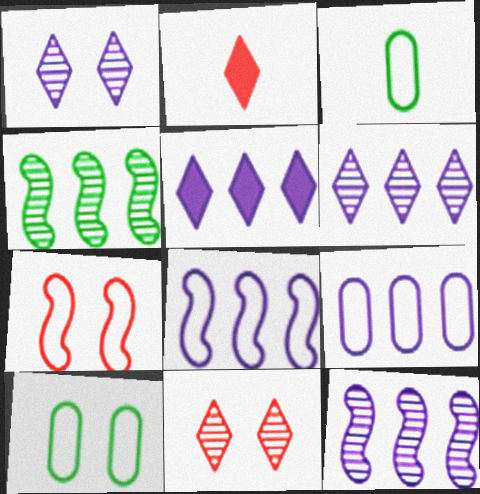[[2, 10, 12], 
[5, 9, 12]]